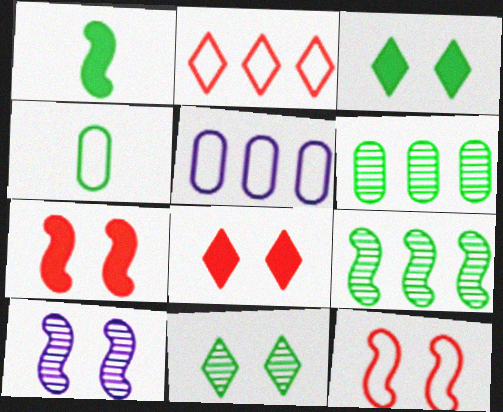[[3, 4, 9]]